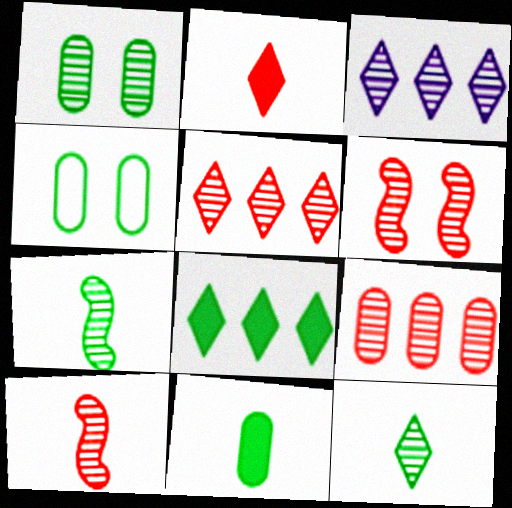[[1, 3, 10], 
[4, 7, 8]]